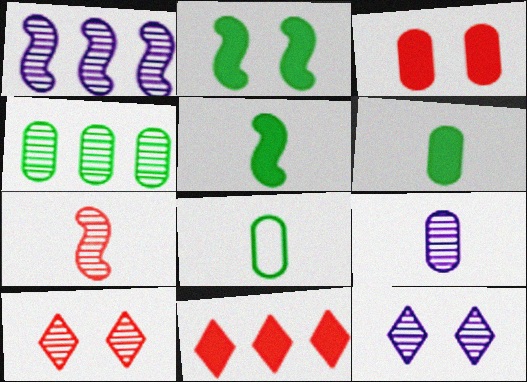[[1, 9, 12], 
[4, 7, 12]]